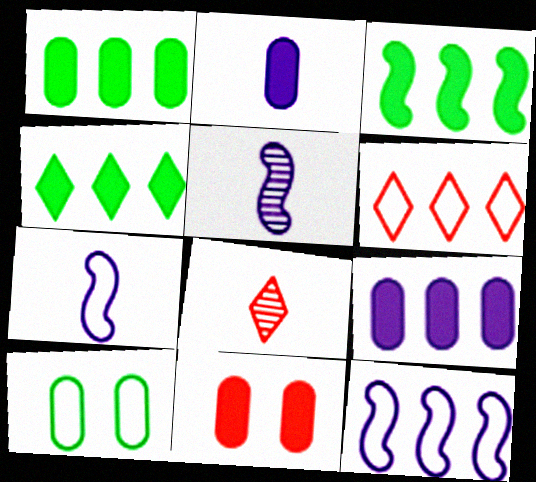[[1, 2, 11], 
[1, 3, 4], 
[6, 7, 10]]